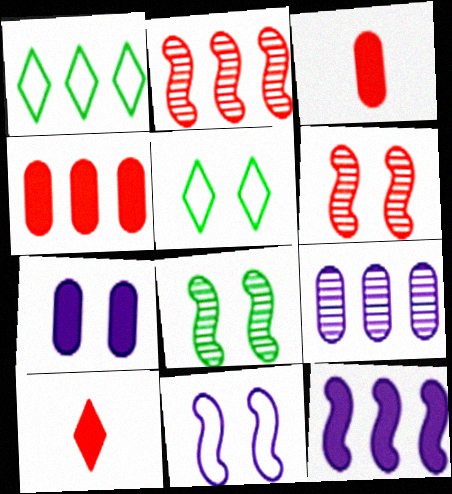[[5, 6, 7]]